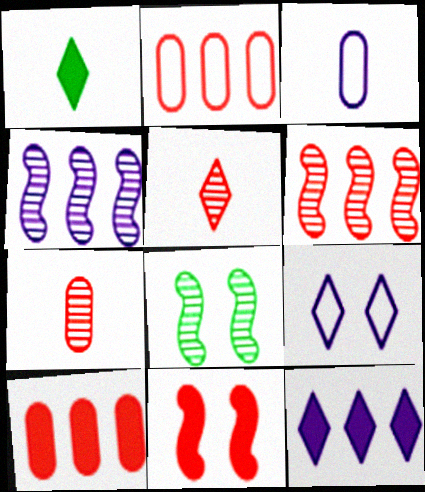[[2, 5, 11]]